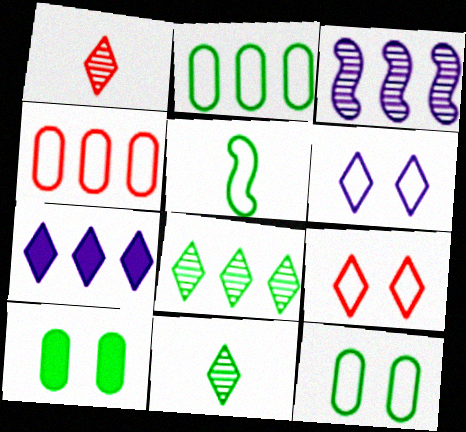[[4, 5, 6], 
[5, 8, 10], 
[7, 9, 11]]